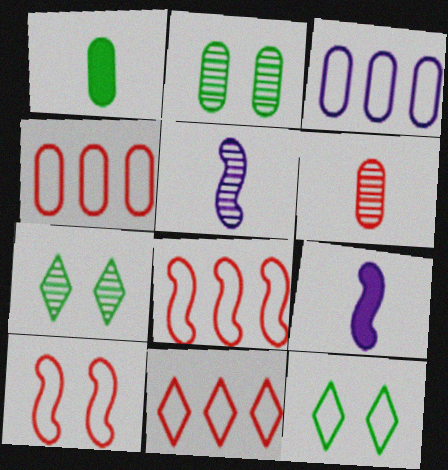[[2, 9, 11], 
[4, 7, 9], 
[4, 8, 11]]